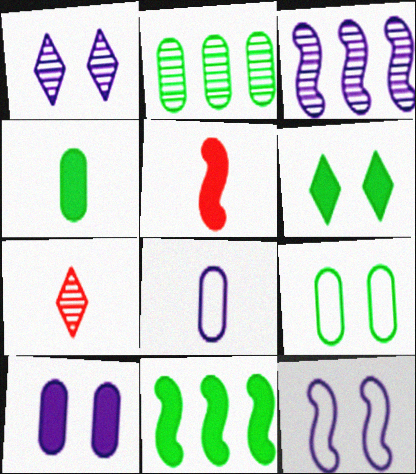[[1, 10, 12], 
[2, 4, 9], 
[4, 6, 11]]